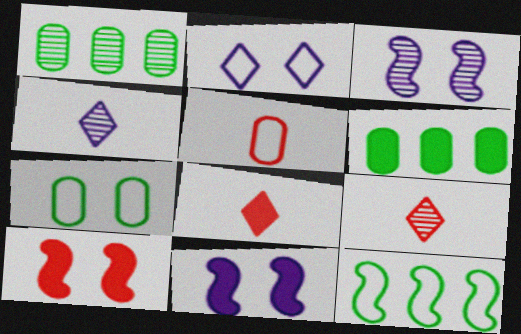[[1, 3, 9], 
[2, 5, 12], 
[6, 8, 11]]